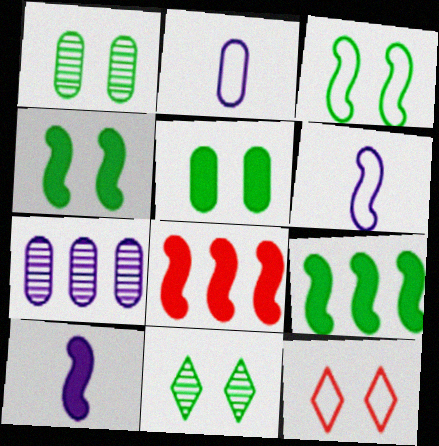[[2, 8, 11], 
[3, 5, 11], 
[4, 8, 10]]